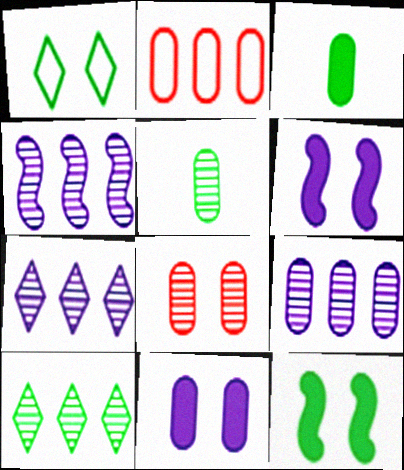[[1, 6, 8], 
[2, 5, 11], 
[4, 7, 9], 
[5, 8, 9]]